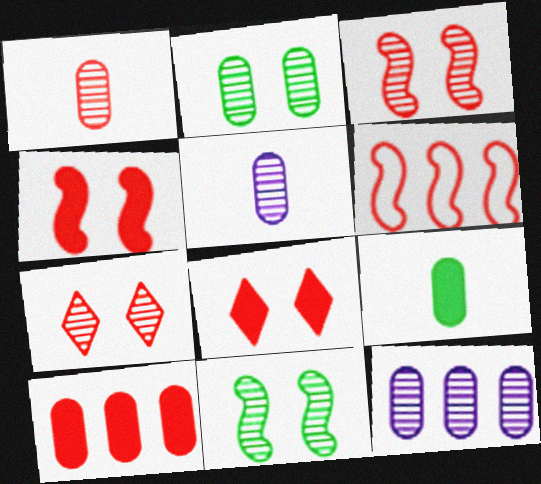[[1, 2, 12], 
[1, 6, 8]]